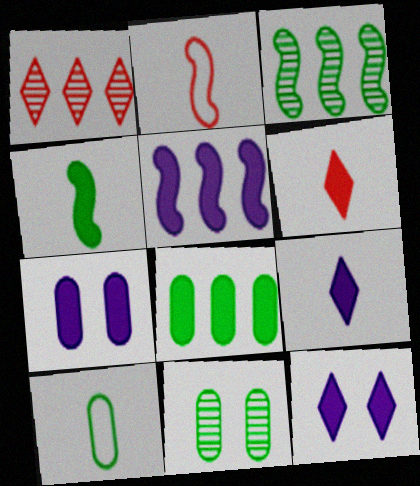[[5, 7, 9], 
[8, 10, 11]]